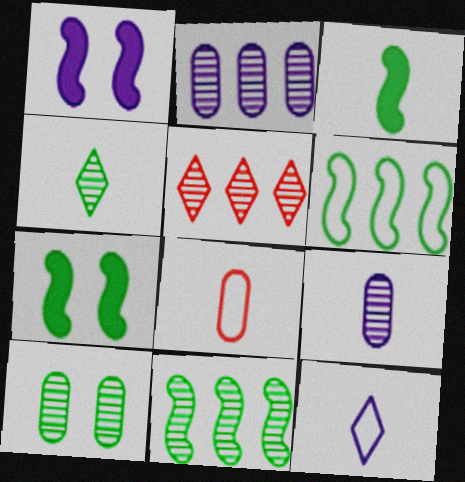[[1, 2, 12], 
[2, 5, 11], 
[4, 10, 11]]